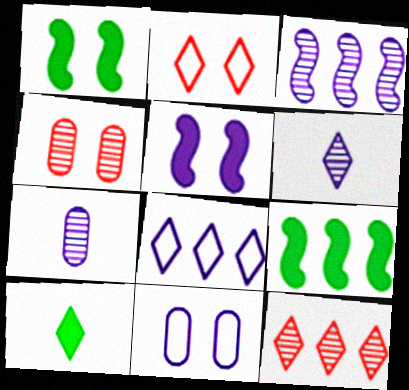[[2, 7, 9], 
[5, 7, 8]]